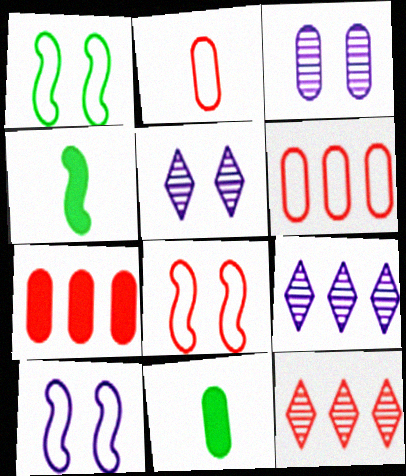[[1, 8, 10], 
[3, 6, 11], 
[4, 5, 6], 
[8, 9, 11], 
[10, 11, 12]]